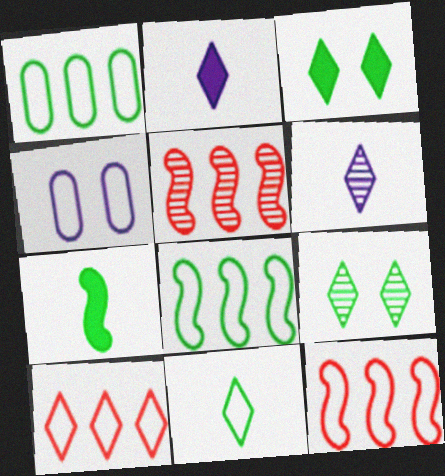[[1, 7, 9], 
[2, 9, 10], 
[3, 6, 10], 
[4, 11, 12]]